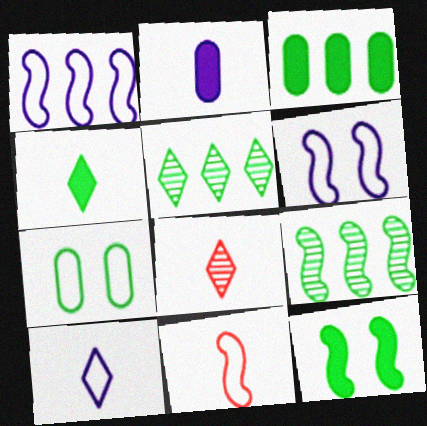[[3, 4, 12], 
[3, 6, 8], 
[4, 7, 9], 
[4, 8, 10]]